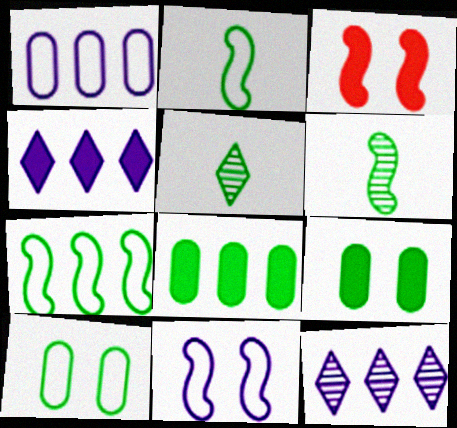[[1, 3, 5], 
[5, 7, 9]]